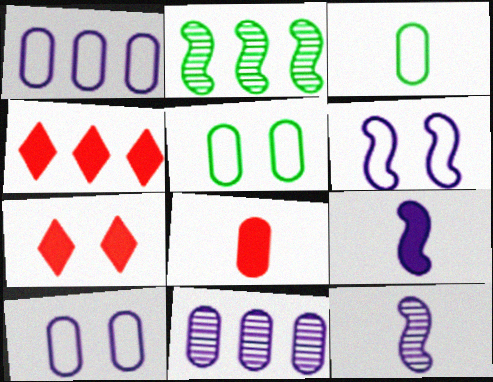[[1, 2, 4], 
[4, 5, 12], 
[5, 8, 11]]